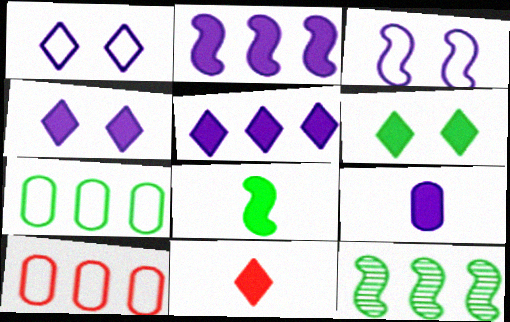[[2, 4, 9], 
[5, 6, 11], 
[5, 10, 12], 
[8, 9, 11]]